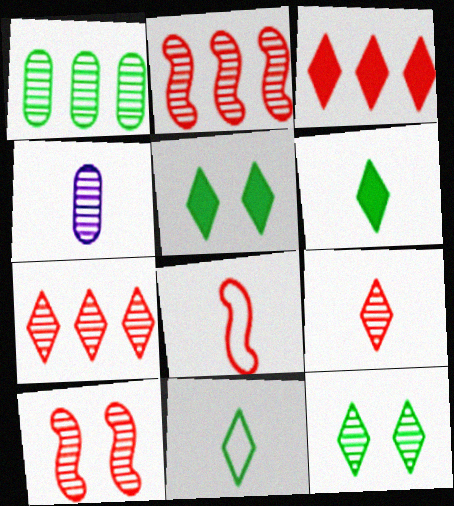[[2, 4, 12], 
[4, 6, 8]]